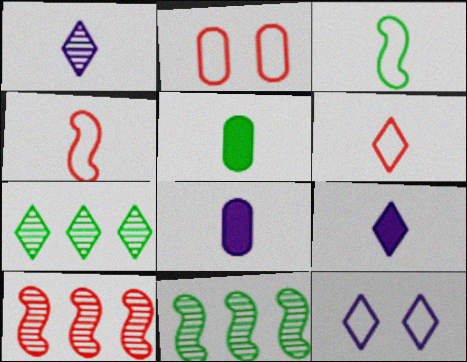[[1, 4, 5], 
[2, 9, 11], 
[5, 10, 12]]